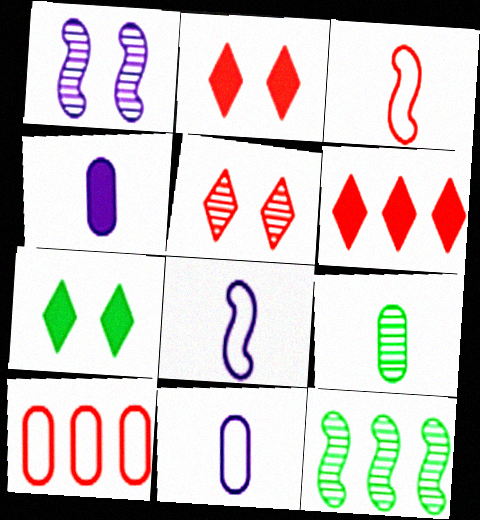[[2, 11, 12]]